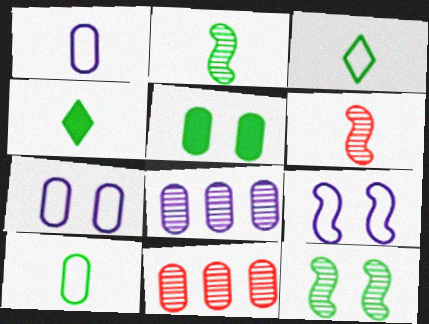[[1, 4, 6], 
[1, 5, 11], 
[2, 4, 10], 
[4, 9, 11]]